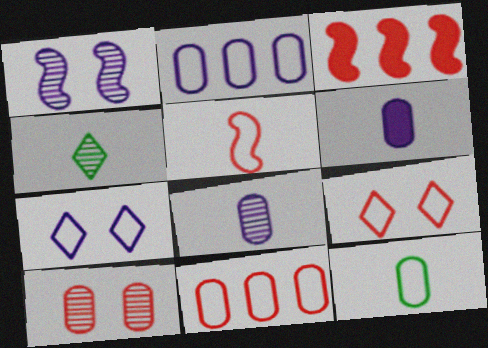[[4, 5, 6], 
[5, 9, 11]]